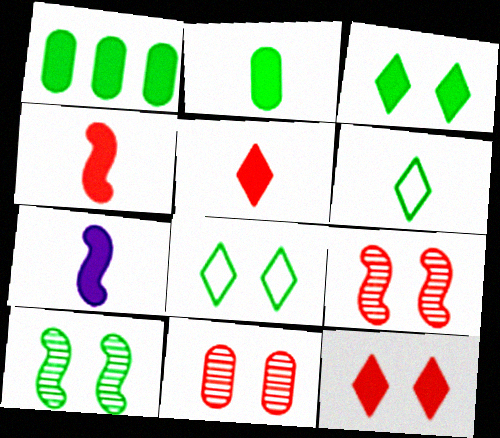[[1, 6, 10], 
[1, 7, 12], 
[2, 5, 7]]